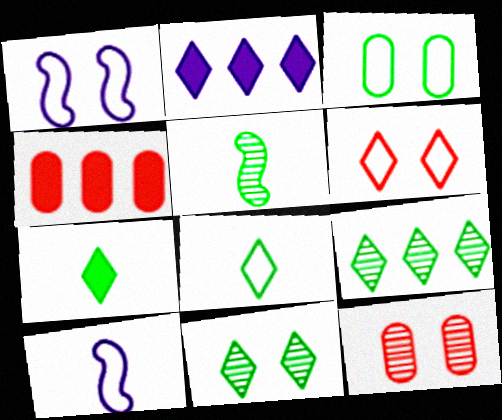[[1, 3, 6], 
[4, 10, 11]]